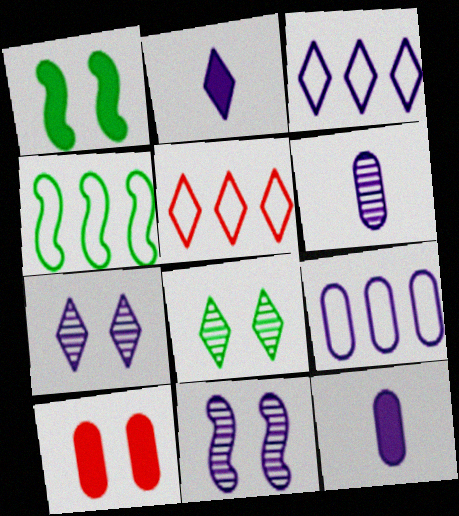[[1, 5, 6], 
[2, 3, 7], 
[2, 5, 8], 
[2, 9, 11], 
[3, 11, 12], 
[4, 5, 9]]